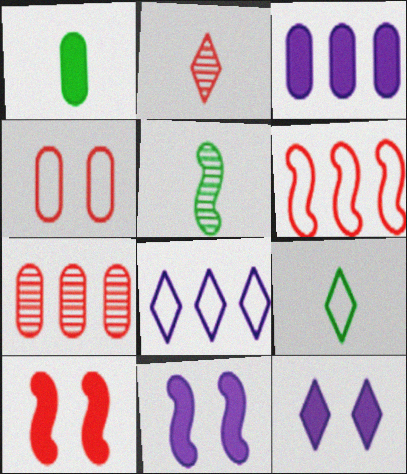[[1, 5, 9], 
[5, 6, 11], 
[7, 9, 11]]